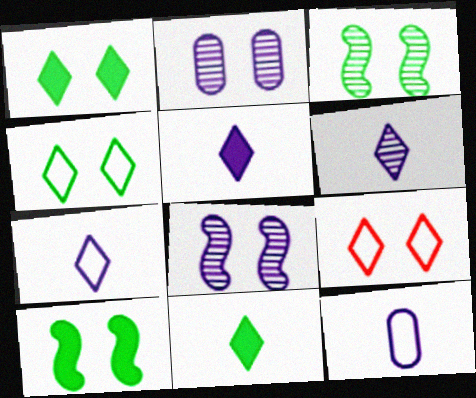[[2, 9, 10], 
[5, 6, 7]]